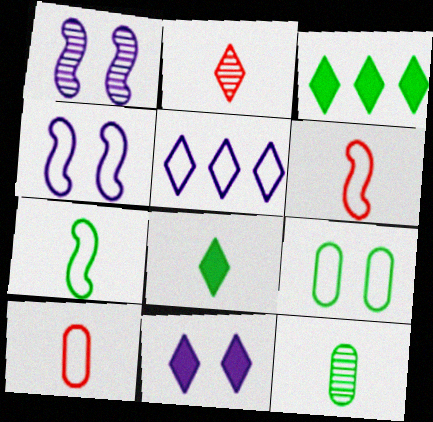[[1, 3, 10], 
[5, 6, 9], 
[7, 8, 12]]